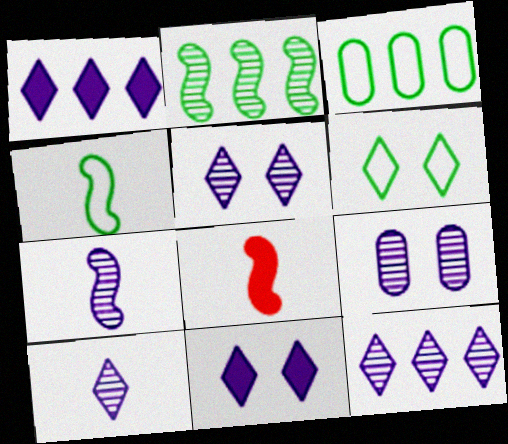[[3, 4, 6], 
[3, 5, 8], 
[4, 7, 8], 
[5, 10, 12], 
[7, 9, 12]]